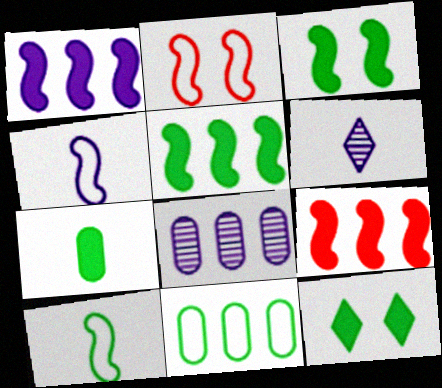[[1, 5, 9], 
[5, 7, 12]]